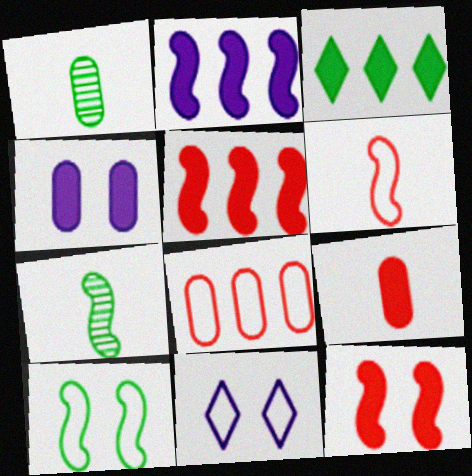[[1, 3, 10], 
[1, 4, 8], 
[1, 5, 11]]